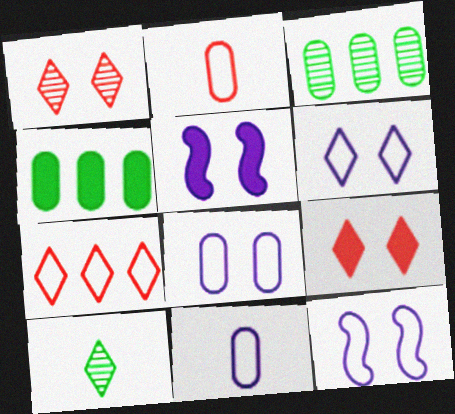[[6, 8, 12]]